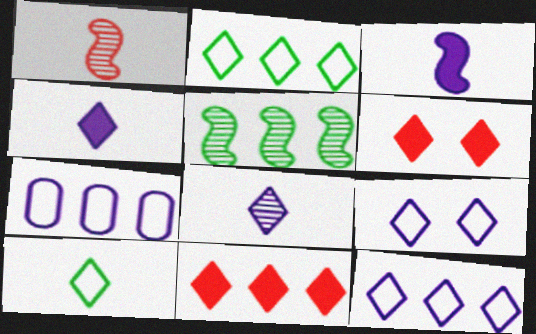[[2, 6, 8], 
[5, 7, 11]]